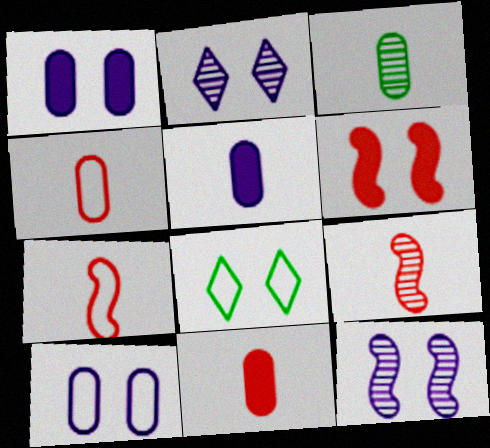[[3, 4, 5]]